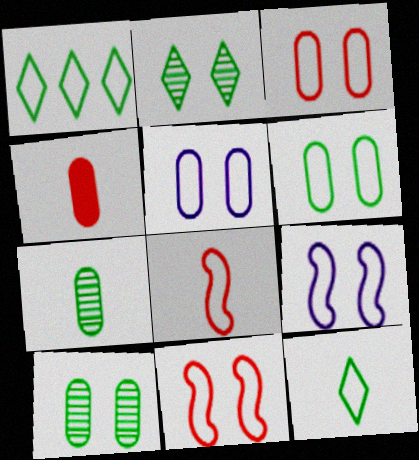[[1, 5, 8], 
[3, 5, 6]]